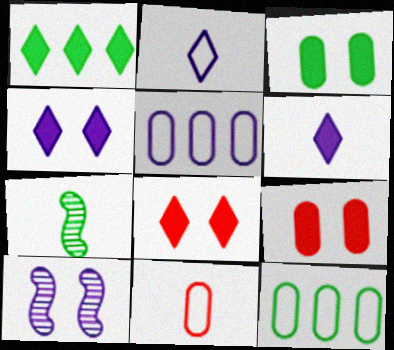[[1, 6, 8], 
[1, 10, 11], 
[5, 6, 10], 
[5, 7, 8], 
[6, 7, 11]]